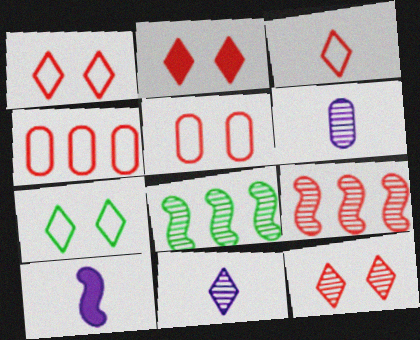[[1, 2, 12], 
[6, 8, 12]]